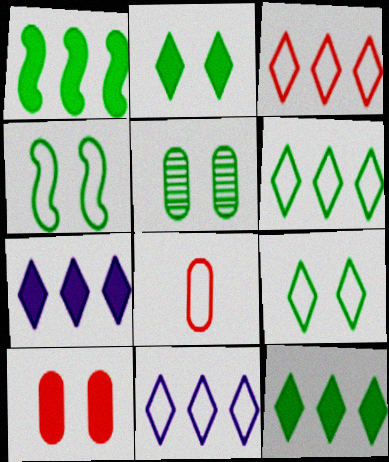[[2, 4, 5], 
[3, 6, 11], 
[4, 8, 11]]